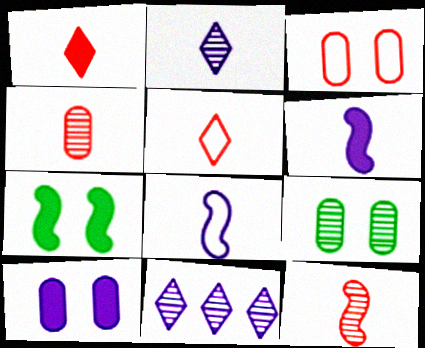[[3, 9, 10], 
[8, 10, 11], 
[9, 11, 12]]